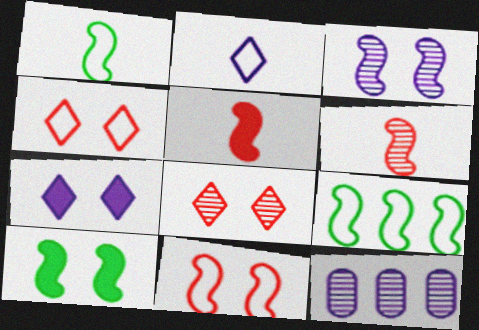[[3, 5, 9], 
[3, 10, 11]]